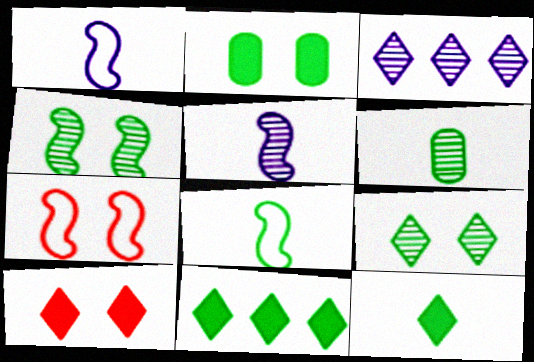[[6, 8, 12]]